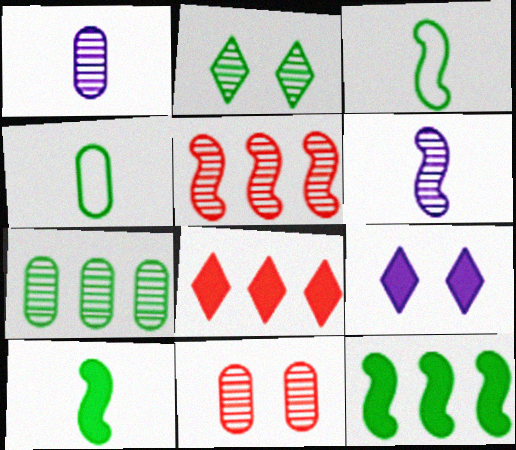[[1, 2, 5], 
[1, 7, 11], 
[2, 4, 12], 
[4, 5, 9]]